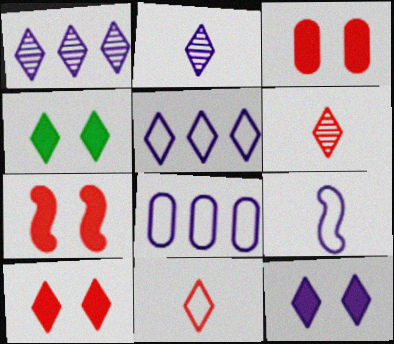[[1, 4, 11], 
[2, 5, 12], 
[3, 7, 10], 
[4, 5, 6], 
[4, 10, 12]]